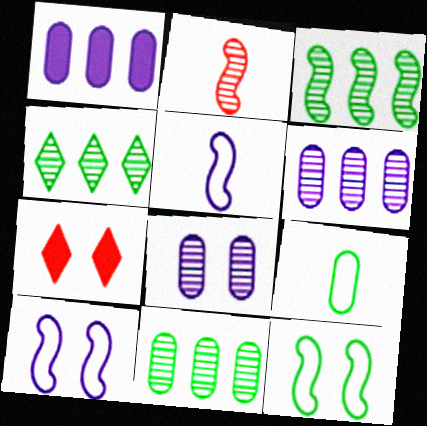[[2, 4, 8], 
[3, 4, 11], 
[5, 7, 11], 
[7, 8, 12]]